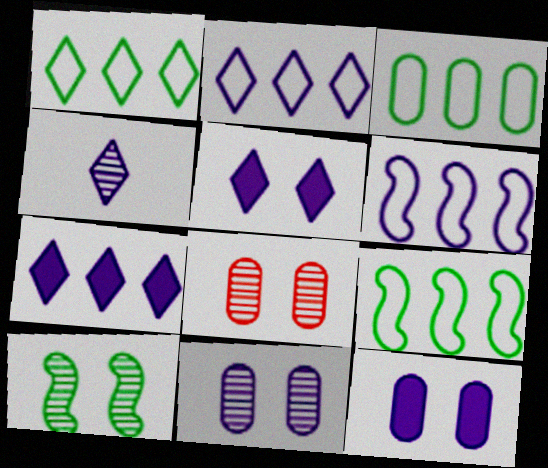[[1, 3, 9], 
[2, 4, 5], 
[4, 6, 12]]